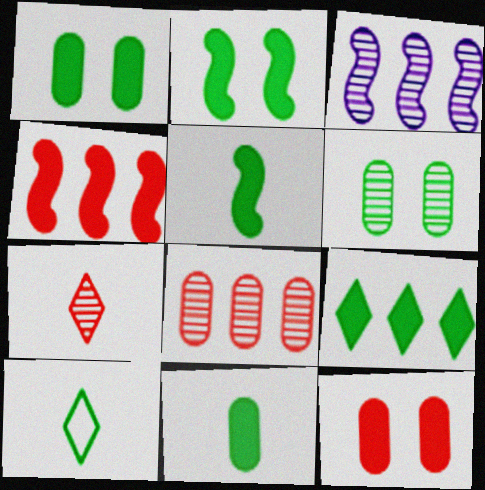[[1, 5, 9], 
[2, 9, 11], 
[3, 6, 7], 
[3, 10, 12]]